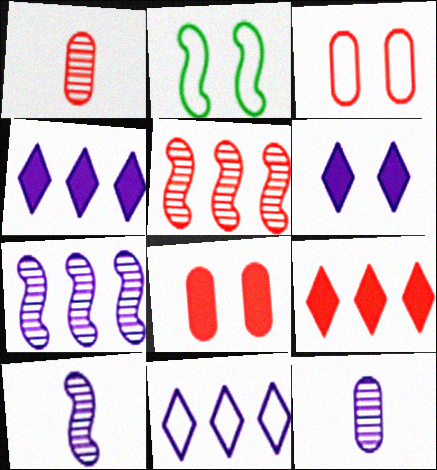[[1, 2, 4], 
[2, 9, 12]]